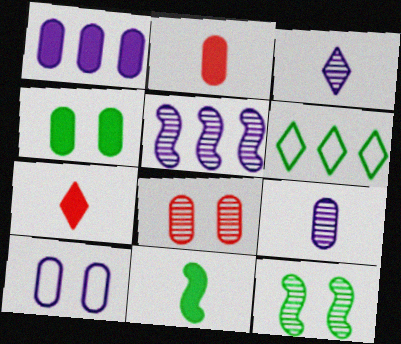[[1, 2, 4], 
[1, 9, 10], 
[4, 8, 10]]